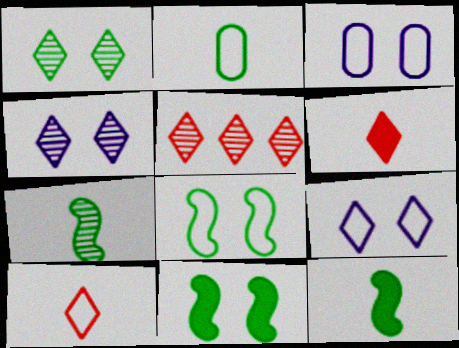[[3, 5, 12]]